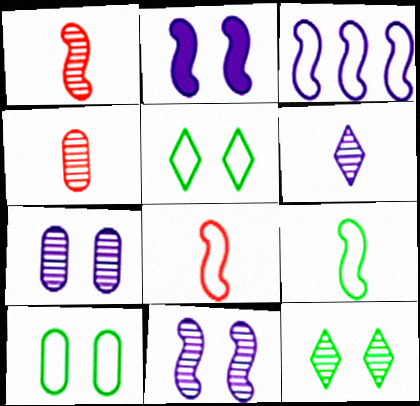[]